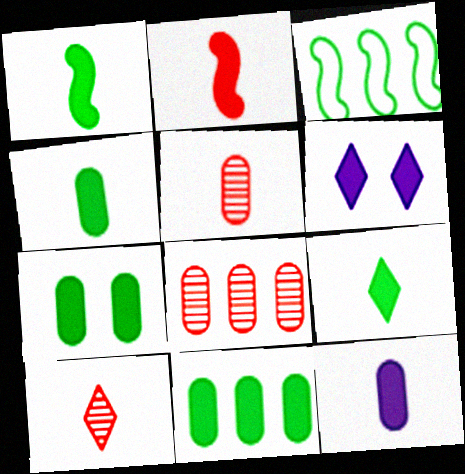[[1, 4, 9], 
[2, 6, 11], 
[2, 9, 12], 
[3, 5, 6], 
[4, 7, 11]]